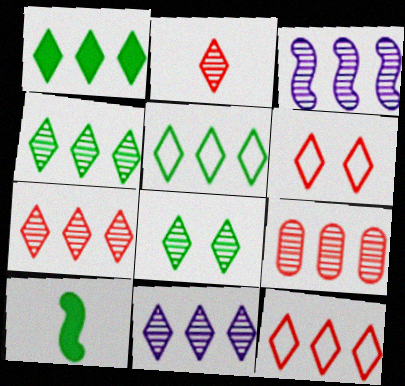[[1, 4, 5], 
[1, 11, 12], 
[2, 8, 11], 
[3, 4, 9], 
[4, 7, 11]]